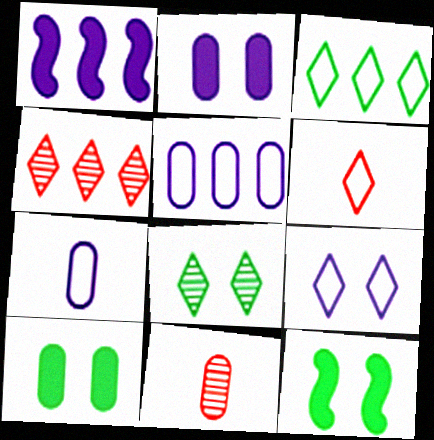[[3, 6, 9], 
[4, 7, 12], 
[5, 10, 11]]